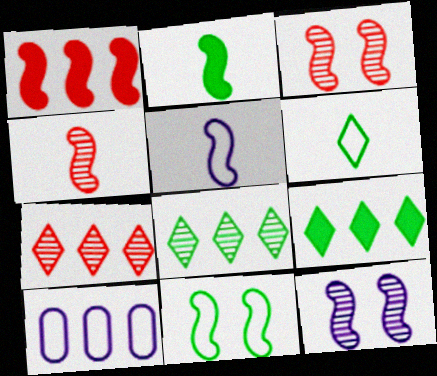[[1, 8, 10], 
[2, 4, 5]]